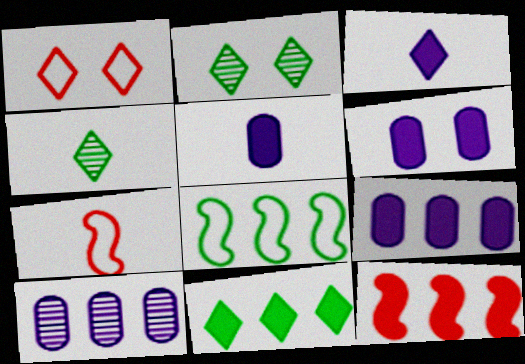[[2, 7, 9], 
[4, 5, 7], 
[5, 6, 9], 
[9, 11, 12]]